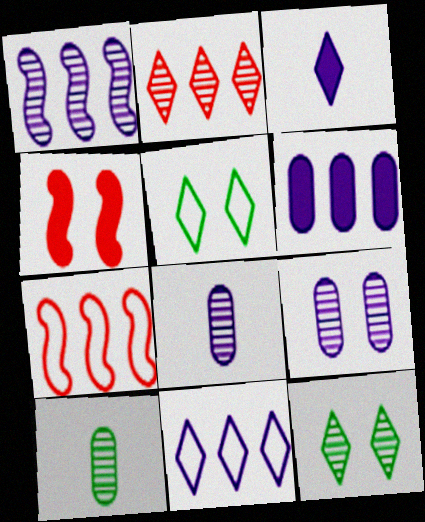[[1, 6, 11], 
[2, 3, 5], 
[4, 5, 9], 
[4, 10, 11]]